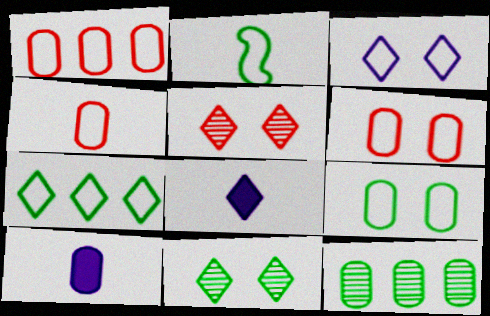[[1, 2, 3], 
[1, 4, 6], 
[2, 7, 9], 
[5, 7, 8], 
[6, 10, 12]]